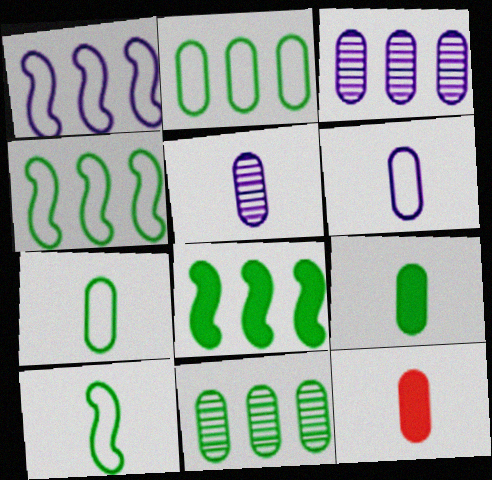[[5, 7, 12]]